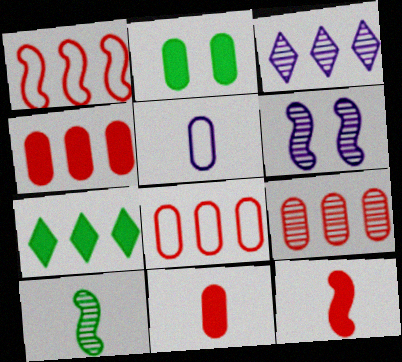[[2, 5, 9], 
[4, 8, 9]]